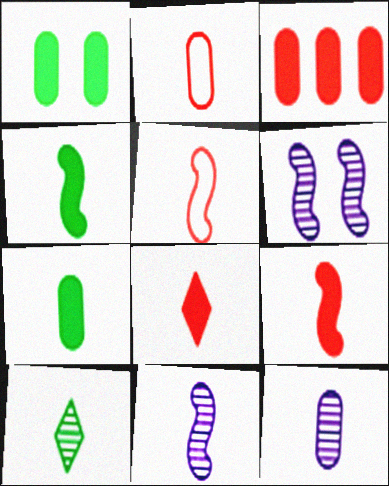[[2, 7, 12], 
[4, 5, 11]]